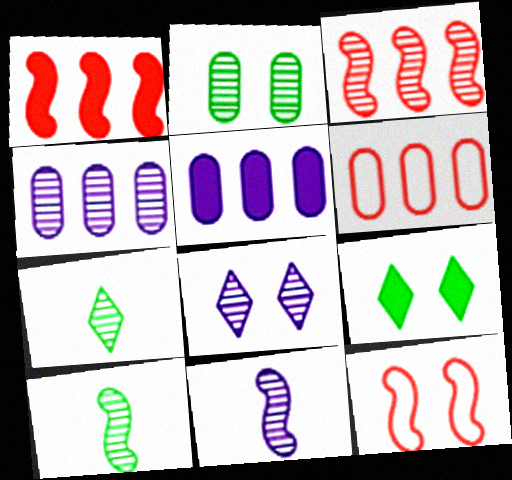[[4, 8, 11], 
[5, 7, 12], 
[6, 9, 11]]